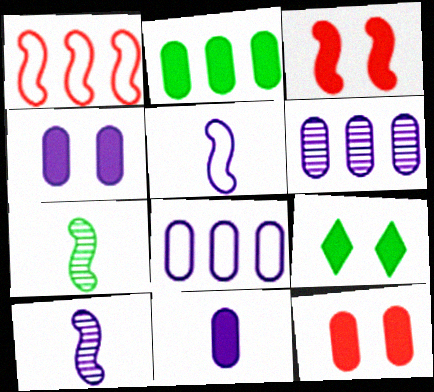[[2, 11, 12], 
[3, 4, 9]]